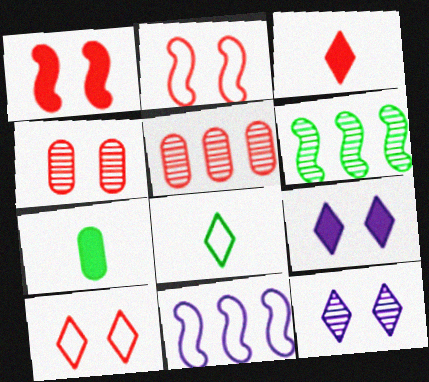[[1, 4, 10], 
[2, 3, 5]]